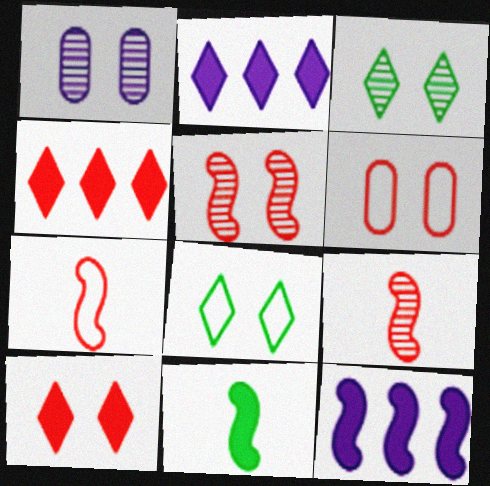[[1, 3, 5], 
[4, 6, 9], 
[5, 6, 10]]